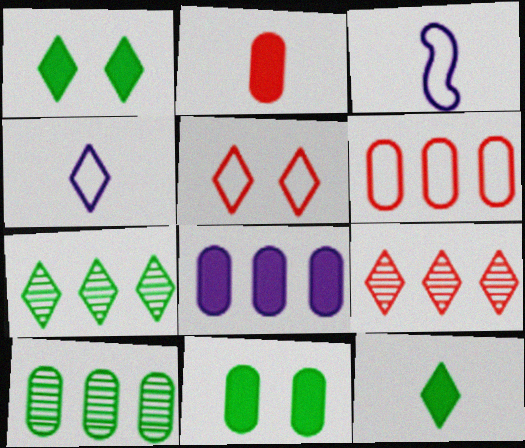[[1, 4, 9], 
[2, 8, 11], 
[3, 9, 11], 
[6, 8, 10]]